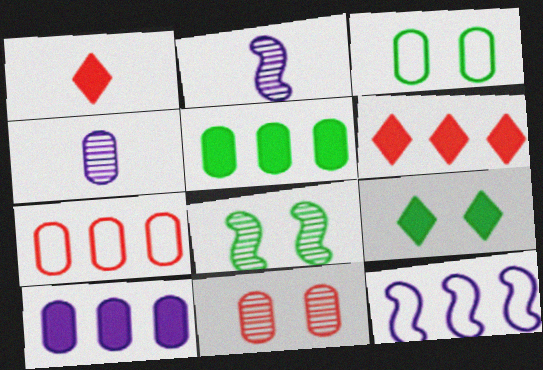[[2, 3, 6], 
[2, 7, 9], 
[3, 8, 9]]